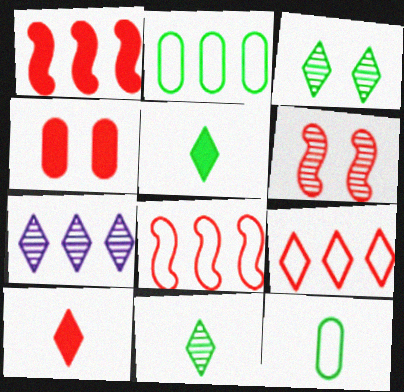[[1, 2, 7], 
[1, 4, 10]]